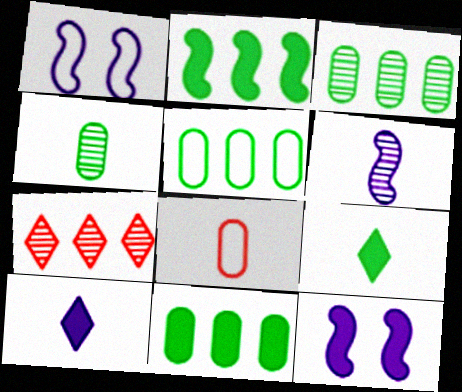[[3, 5, 11], 
[6, 8, 9]]